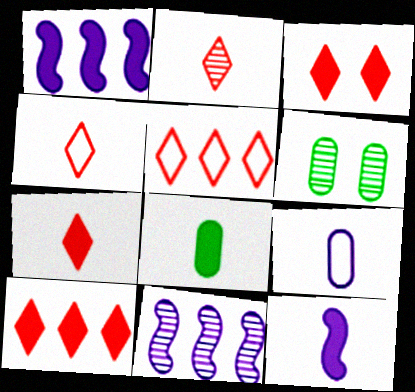[[1, 3, 8], 
[1, 4, 6], 
[2, 3, 5], 
[2, 4, 7], 
[2, 6, 11], 
[3, 7, 10], 
[5, 6, 12], 
[7, 8, 12]]